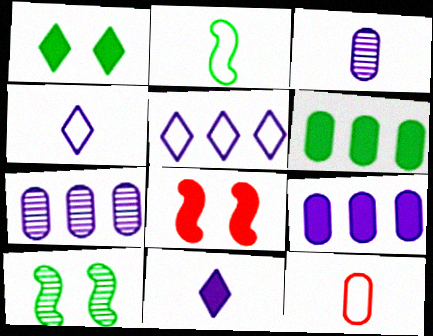[[2, 4, 12], 
[6, 8, 11]]